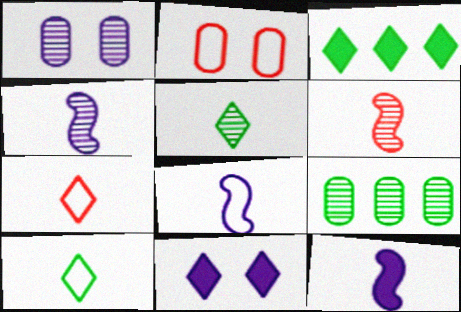[[2, 3, 4], 
[4, 8, 12]]